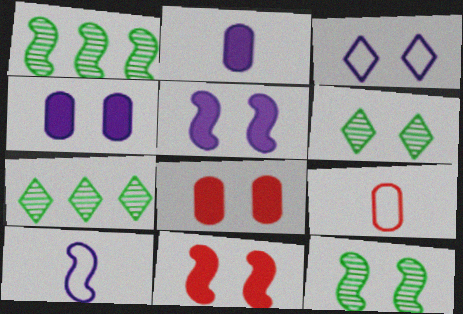[[1, 10, 11], 
[3, 8, 12], 
[5, 7, 9], 
[7, 8, 10]]